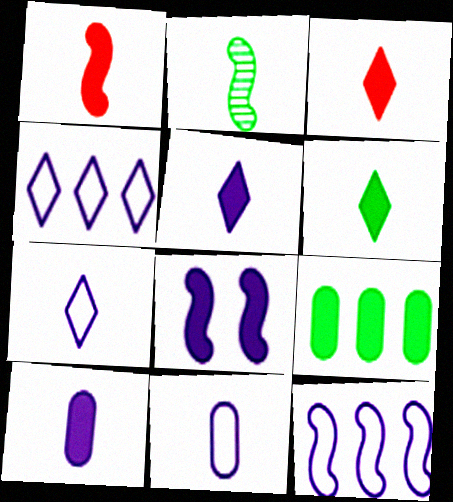[[1, 6, 10], 
[2, 3, 11], 
[3, 5, 6], 
[3, 8, 9]]